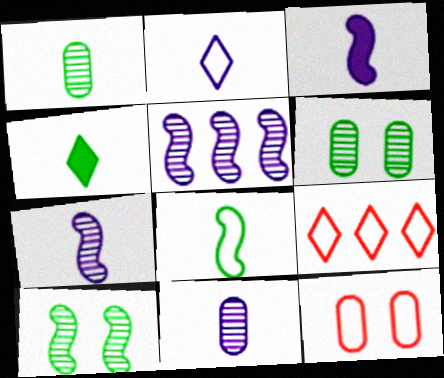[[1, 4, 8], 
[2, 3, 11], 
[3, 6, 9], 
[4, 5, 12]]